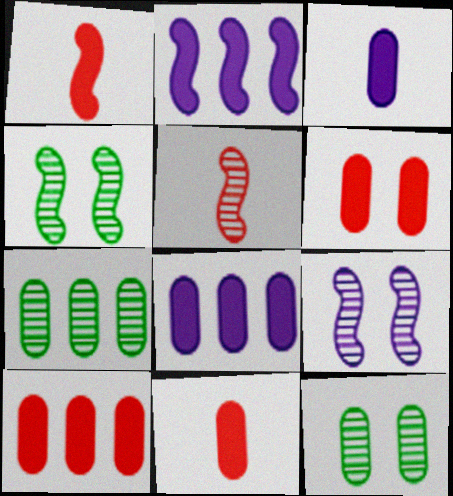[[6, 10, 11]]